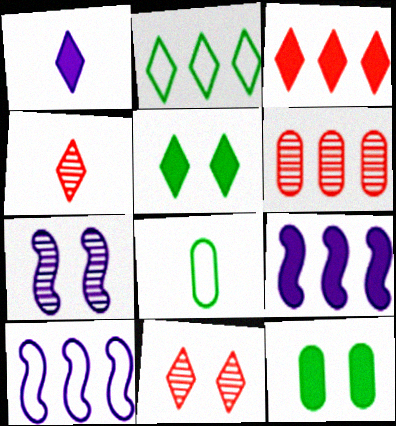[[1, 2, 11], 
[1, 3, 5], 
[2, 6, 9], 
[3, 7, 8], 
[4, 10, 12], 
[8, 9, 11]]